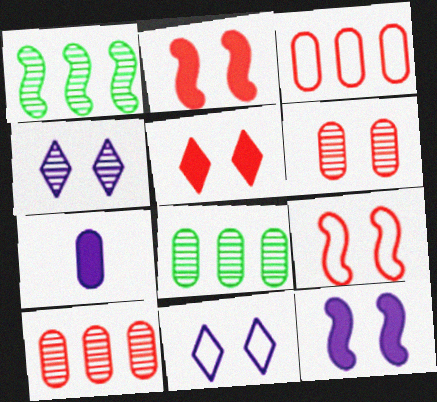[[5, 6, 9]]